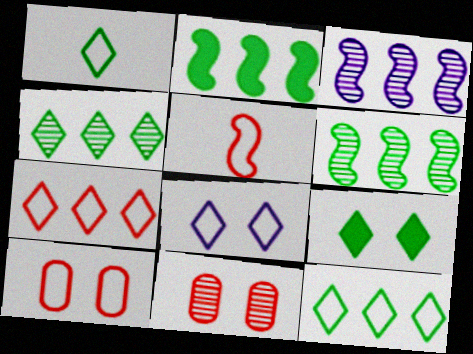[[1, 4, 9], 
[1, 7, 8], 
[5, 7, 10]]